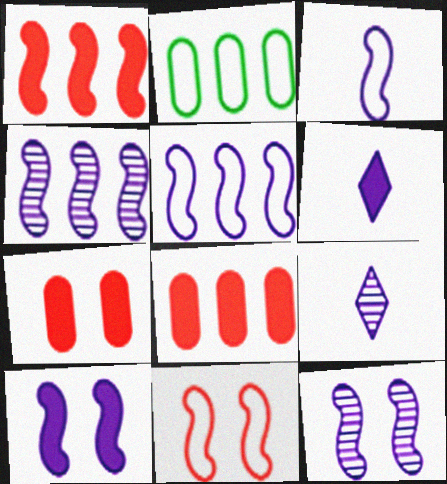[[3, 4, 10]]